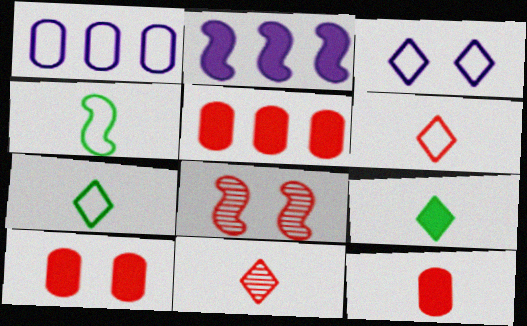[[1, 8, 9], 
[2, 4, 8], 
[2, 9, 10], 
[5, 6, 8], 
[5, 10, 12]]